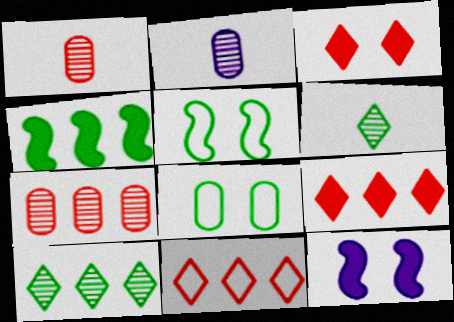[[2, 5, 9], 
[4, 6, 8]]